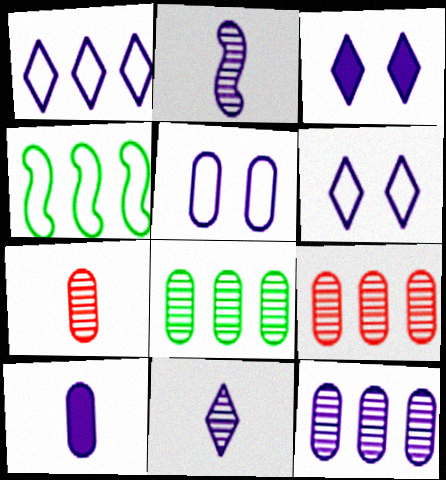[[1, 3, 11], 
[3, 4, 7], 
[5, 10, 12], 
[8, 9, 12]]